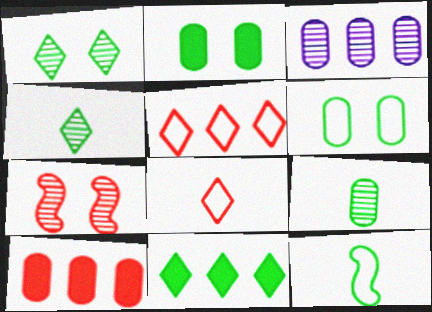[[3, 4, 7], 
[7, 8, 10]]